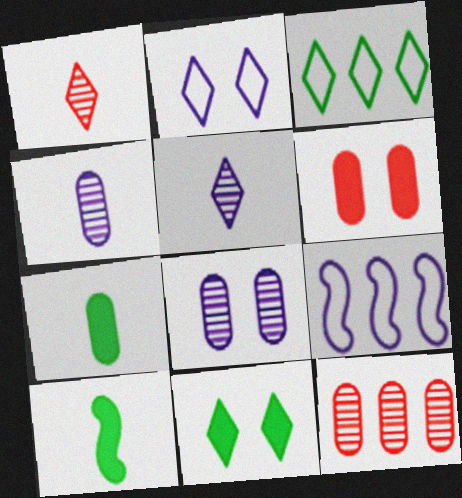[[2, 10, 12]]